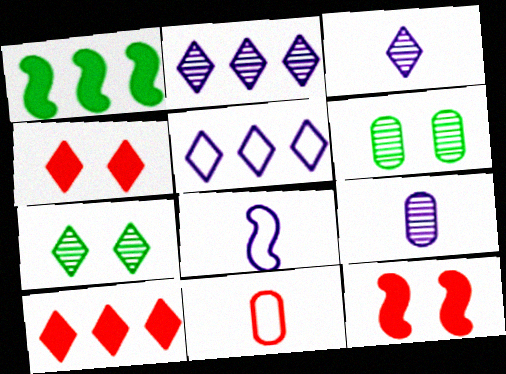[[6, 8, 10]]